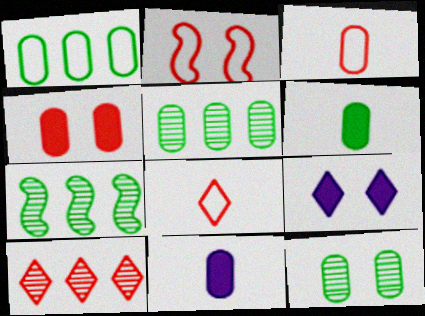[[1, 6, 12], 
[2, 9, 12], 
[3, 7, 9]]